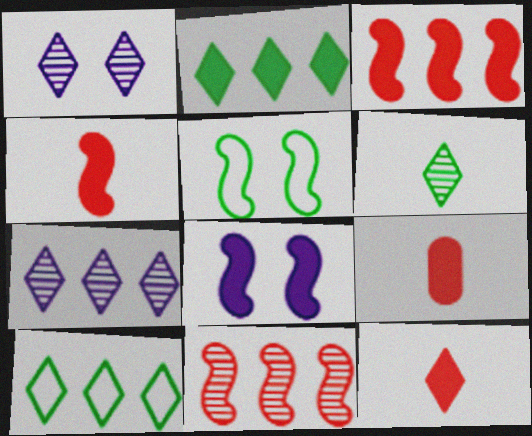[[1, 10, 12], 
[2, 8, 9], 
[4, 9, 12], 
[5, 7, 9]]